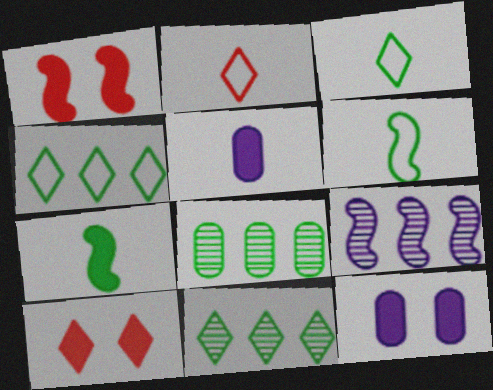[[1, 6, 9]]